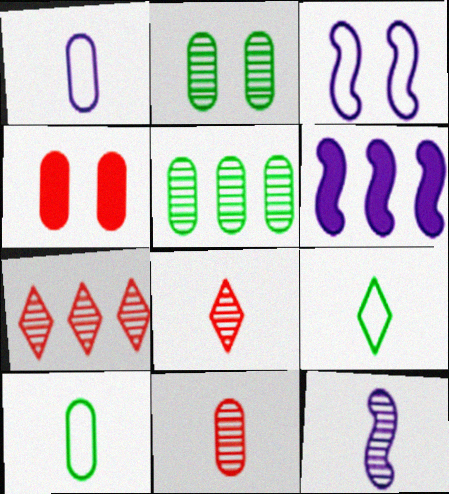[[1, 4, 5], 
[2, 7, 12], 
[3, 6, 12]]